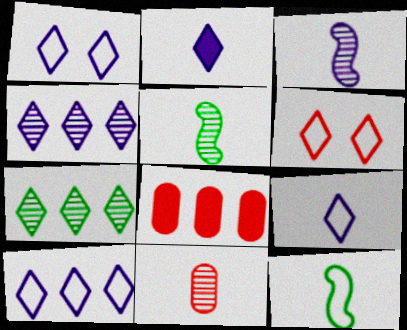[[1, 2, 4], 
[1, 5, 8], 
[1, 9, 10], 
[2, 6, 7], 
[2, 11, 12]]